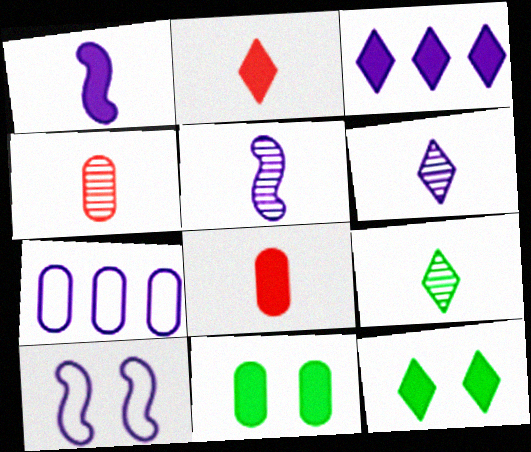[[2, 3, 12], 
[4, 5, 9], 
[4, 7, 11]]